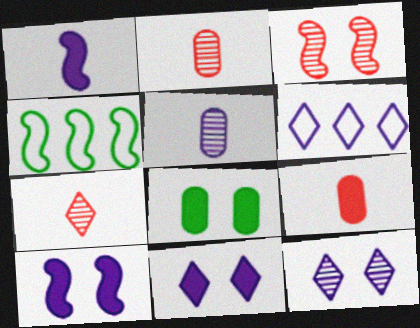[[1, 3, 4], 
[2, 4, 11], 
[4, 9, 12], 
[5, 6, 10]]